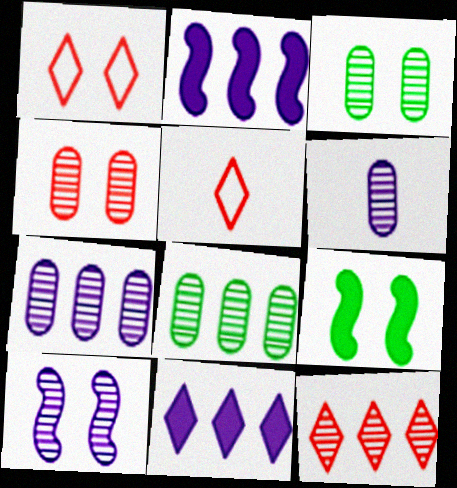[[2, 3, 5], 
[4, 6, 8], 
[5, 7, 9]]